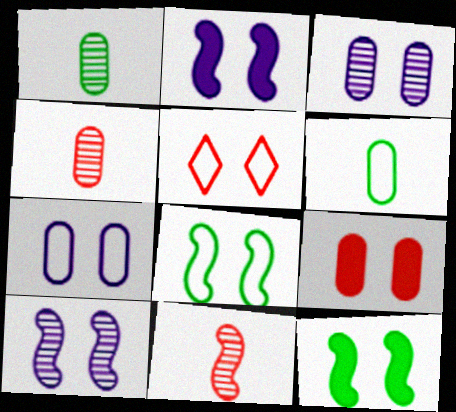[[3, 5, 12], 
[5, 7, 8]]